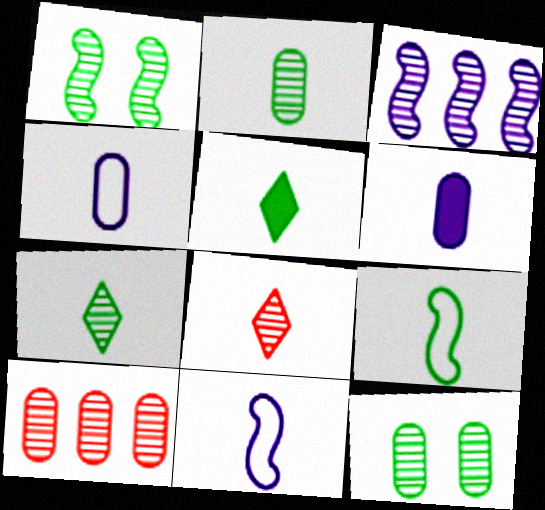[[2, 5, 9], 
[3, 8, 12], 
[6, 8, 9]]